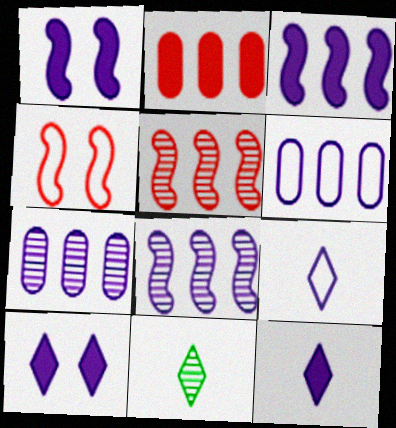[[1, 7, 9]]